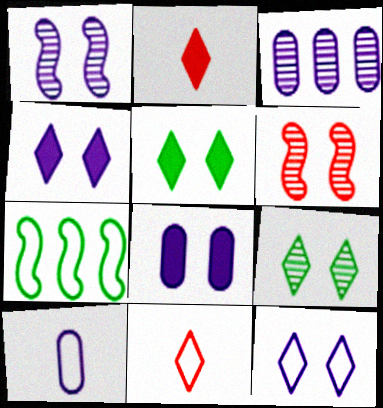[[1, 8, 12], 
[3, 8, 10]]